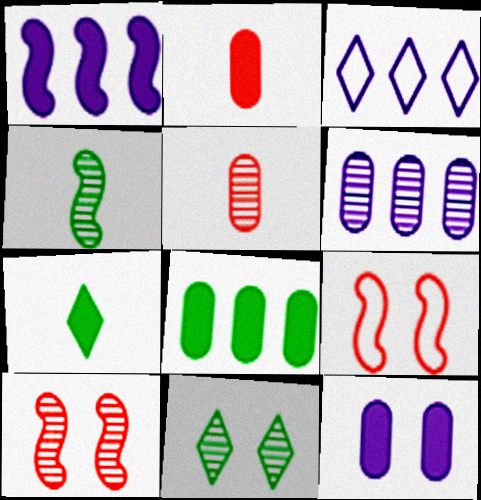[[1, 3, 6], 
[1, 4, 9], 
[2, 8, 12], 
[6, 7, 9], 
[9, 11, 12]]